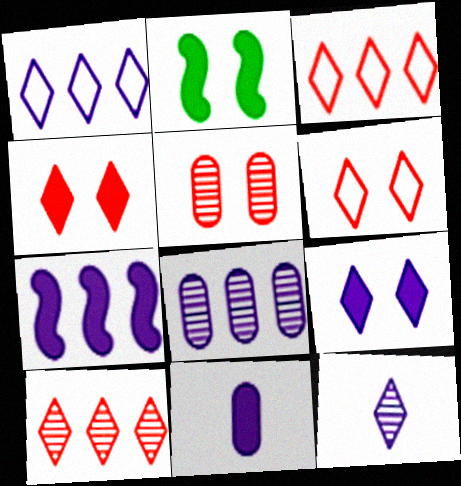[[1, 7, 8], 
[1, 9, 12], 
[7, 9, 11]]